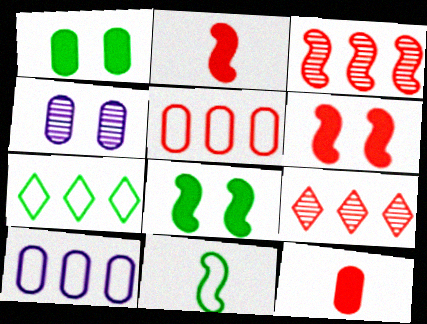[[2, 4, 7]]